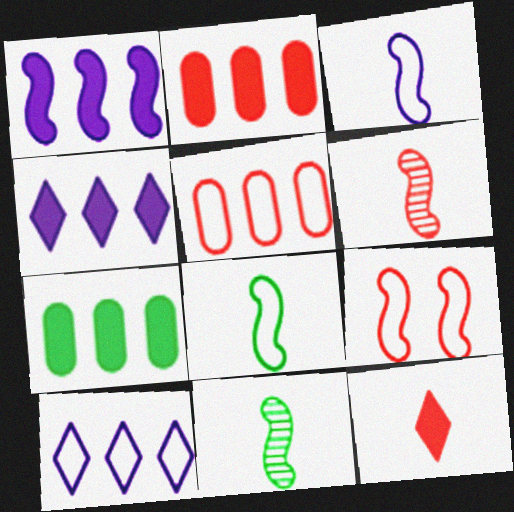[[1, 9, 11]]